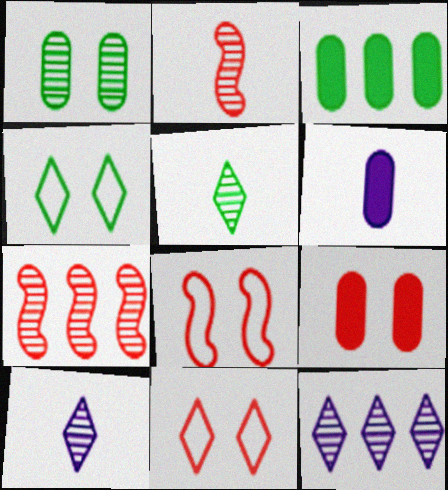[[1, 2, 12], 
[1, 7, 10], 
[3, 6, 9], 
[3, 8, 10], 
[4, 6, 7]]